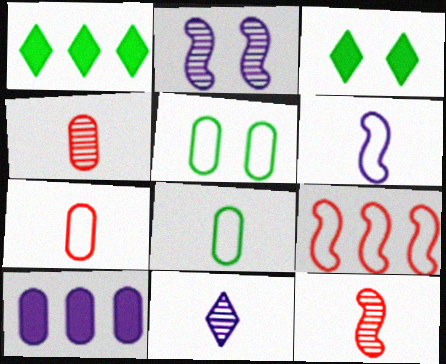[[1, 2, 7], 
[4, 5, 10]]